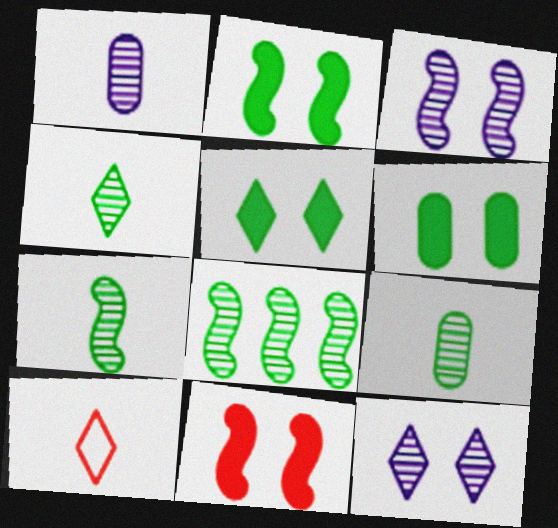[[2, 5, 6], 
[4, 7, 9]]